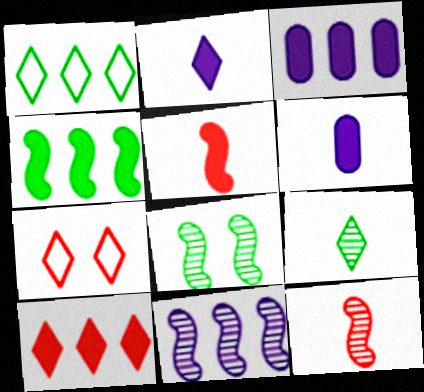[[3, 4, 10], 
[8, 11, 12]]